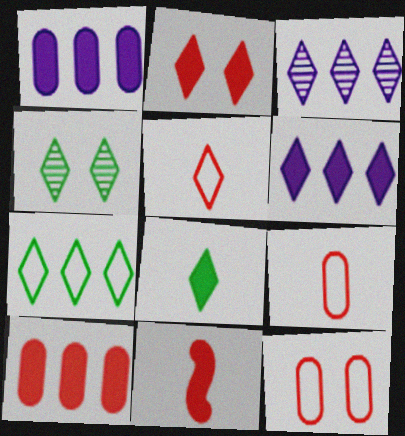[[2, 6, 8], 
[2, 10, 11], 
[4, 5, 6], 
[4, 7, 8]]